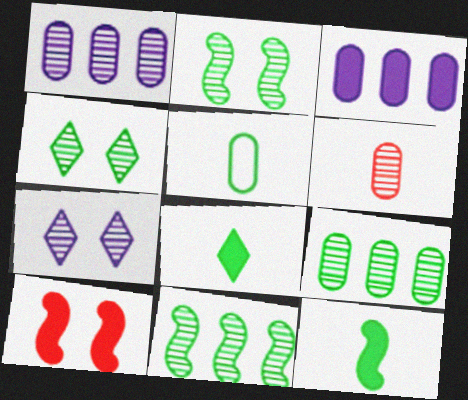[[3, 8, 10], 
[6, 7, 11]]